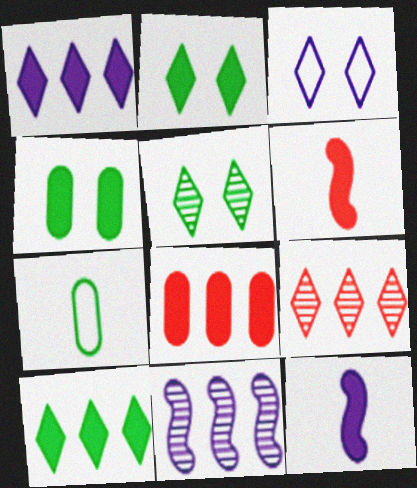[[1, 4, 6], 
[2, 8, 12]]